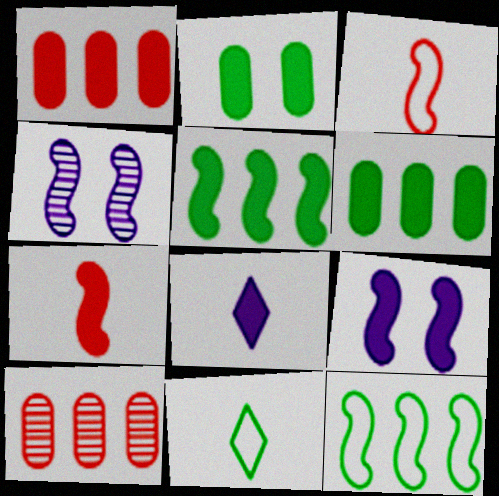[[1, 4, 11], 
[3, 4, 5], 
[4, 7, 12], 
[5, 7, 9], 
[9, 10, 11]]